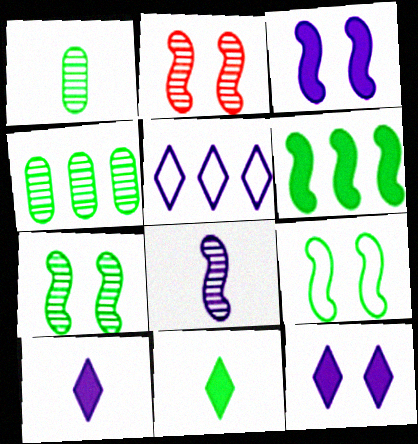[[2, 3, 9], 
[4, 9, 11]]